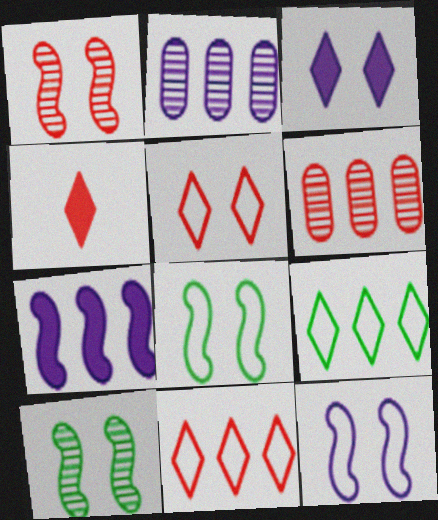[[2, 4, 8], 
[6, 7, 9]]